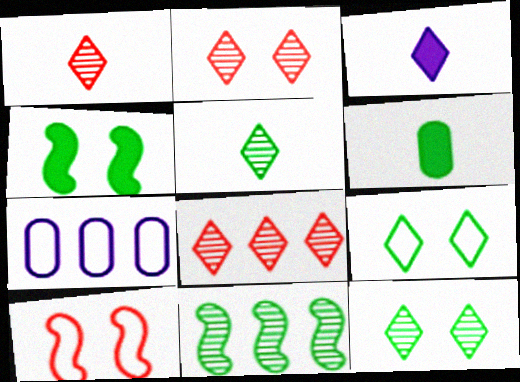[[1, 2, 8], 
[1, 4, 7], 
[3, 8, 9], 
[6, 9, 11]]